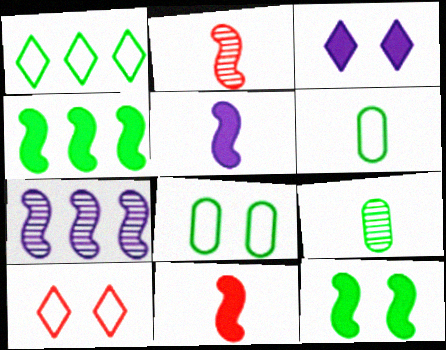[[1, 9, 12]]